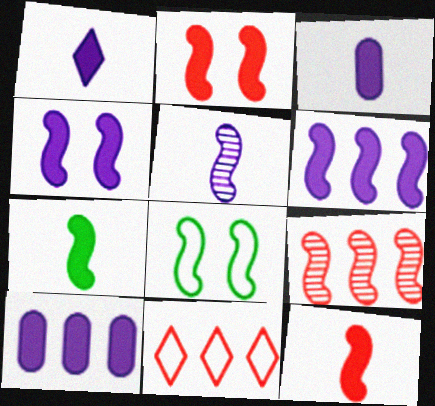[[1, 4, 10], 
[2, 6, 7]]